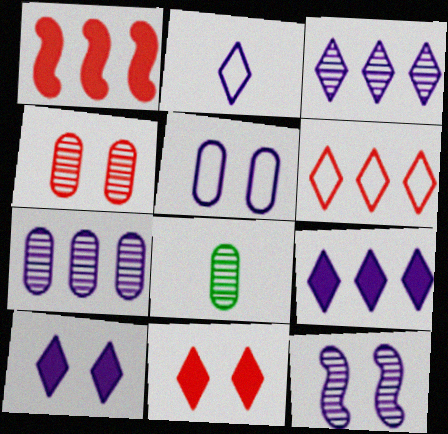[[2, 3, 10], 
[4, 7, 8], 
[5, 10, 12]]